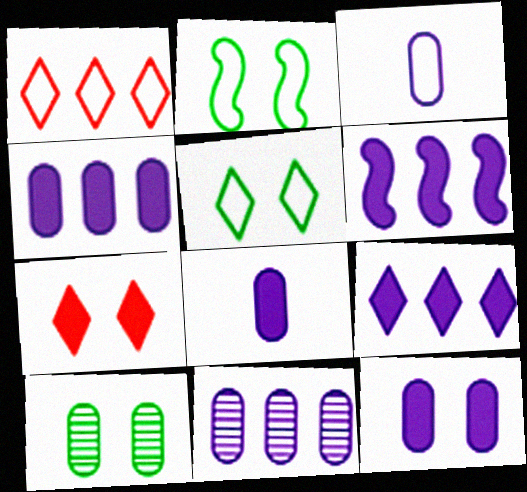[[1, 2, 3], 
[3, 11, 12], 
[4, 6, 9], 
[4, 8, 12]]